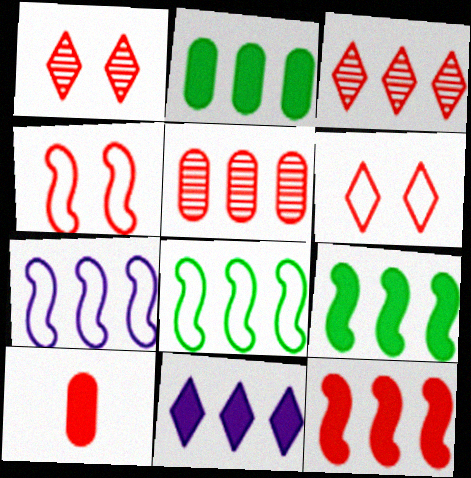[[2, 3, 7], 
[2, 11, 12], 
[3, 4, 10], 
[5, 8, 11]]